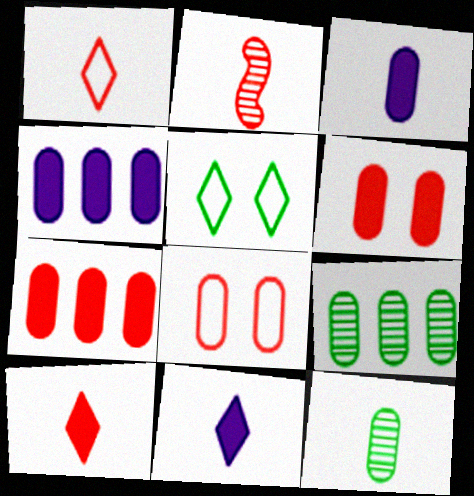[[2, 4, 5], 
[3, 8, 9], 
[4, 8, 12]]